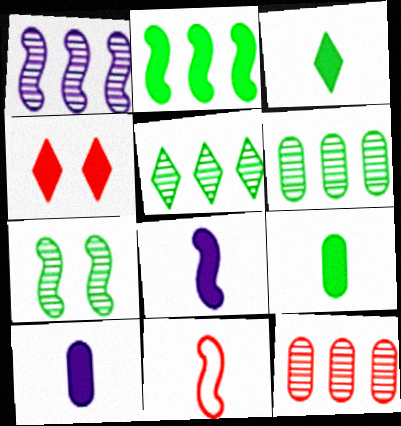[[1, 5, 12], 
[2, 4, 10], 
[4, 11, 12]]